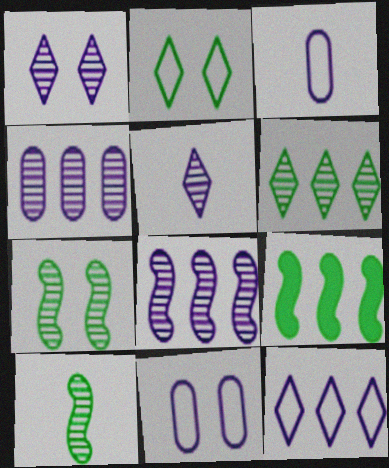[]